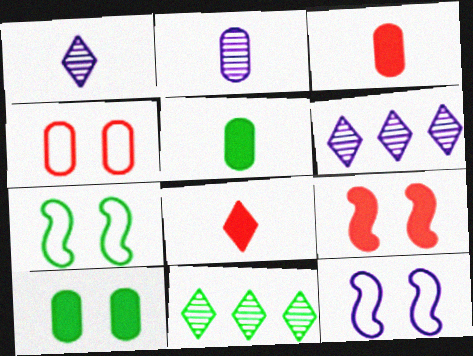[[3, 6, 7], 
[3, 11, 12], 
[5, 7, 11]]